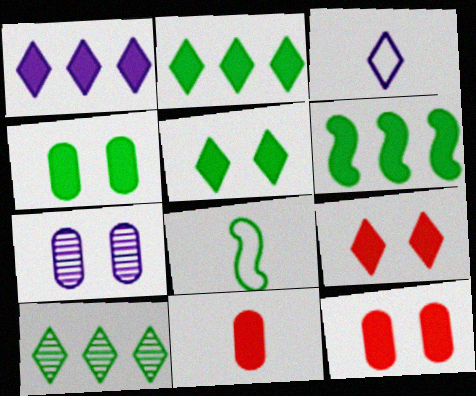[[3, 9, 10], 
[4, 8, 10]]